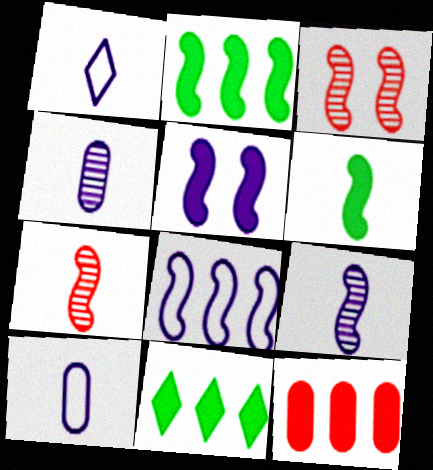[[3, 6, 8], 
[3, 10, 11], 
[5, 8, 9]]